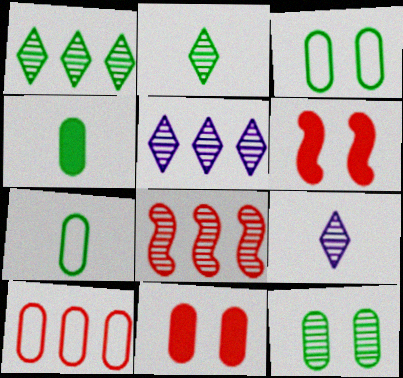[[5, 6, 7], 
[8, 9, 12]]